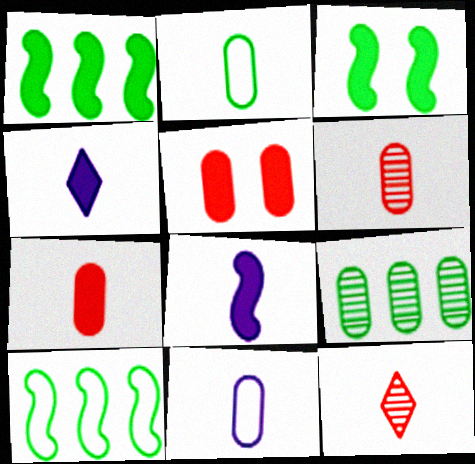[[1, 4, 5], 
[2, 8, 12], 
[5, 9, 11]]